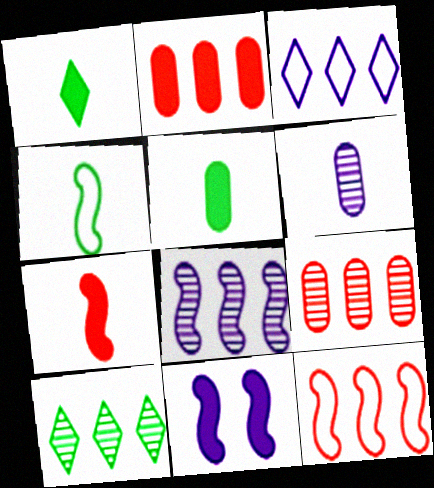[[1, 2, 11], 
[3, 6, 11], 
[8, 9, 10]]